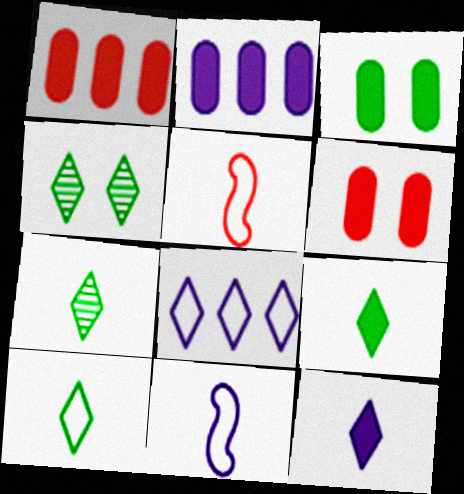[[1, 4, 11], 
[2, 4, 5], 
[7, 9, 10]]